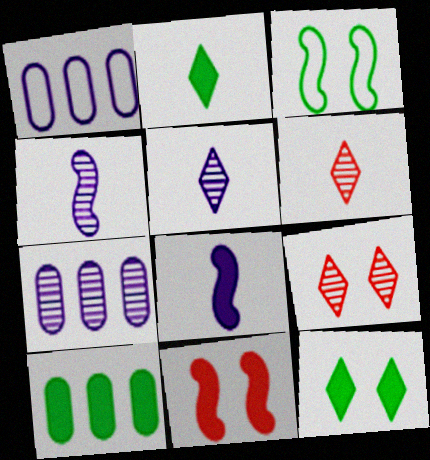[]